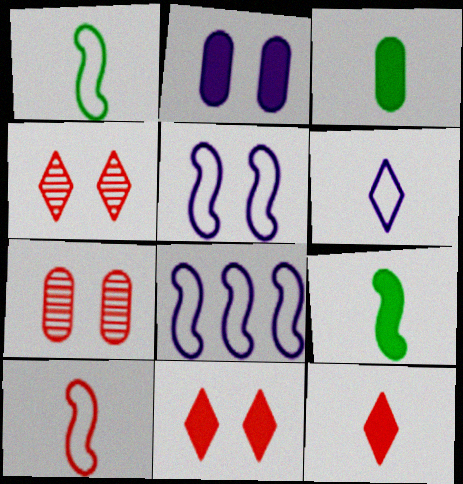[[3, 4, 8]]